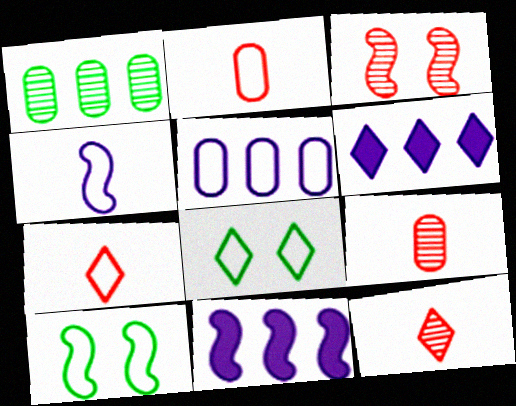[[5, 7, 10], 
[6, 8, 12], 
[6, 9, 10], 
[8, 9, 11]]